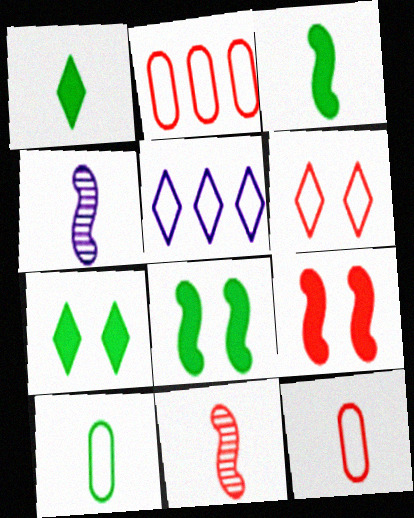[[1, 4, 12], 
[2, 4, 7]]